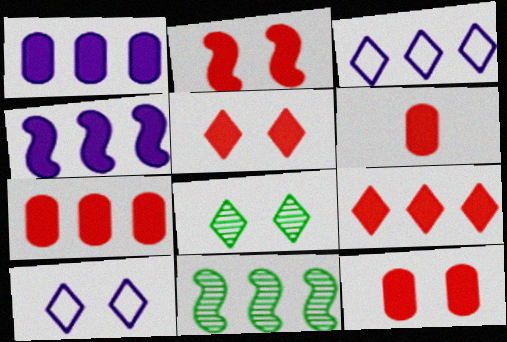[[2, 5, 12], 
[2, 6, 9], 
[3, 7, 11], 
[5, 8, 10], 
[6, 7, 12], 
[6, 10, 11]]